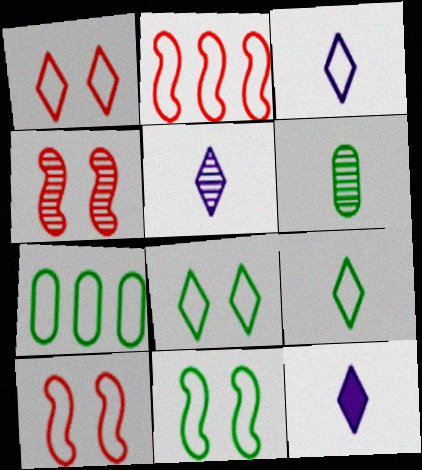[[3, 5, 12], 
[3, 7, 10], 
[4, 7, 12], 
[7, 9, 11]]